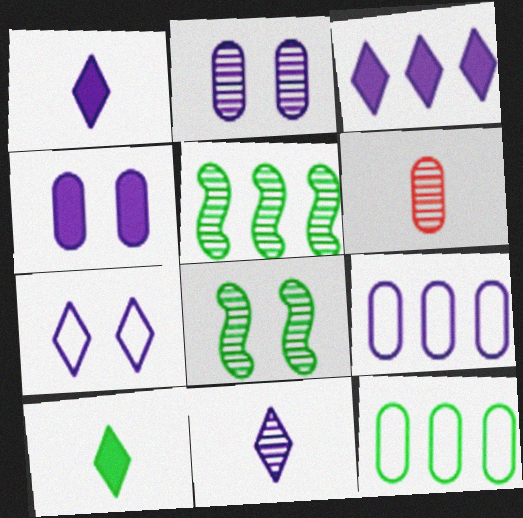[[3, 7, 11], 
[4, 6, 12], 
[8, 10, 12]]